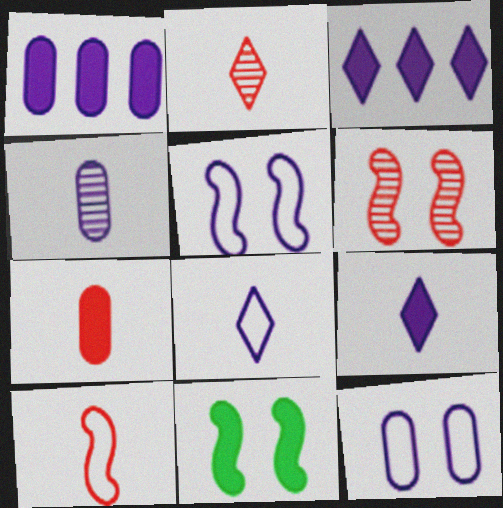[[1, 4, 12], 
[2, 7, 10], 
[3, 4, 5], 
[3, 7, 11], 
[5, 6, 11]]